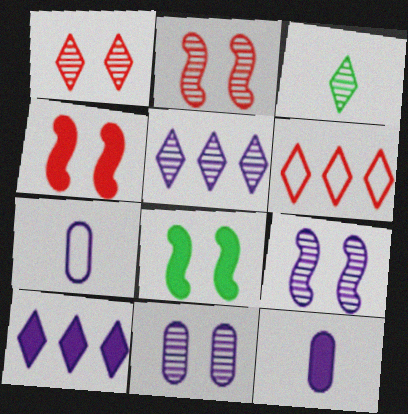[[1, 3, 5], 
[7, 9, 10]]